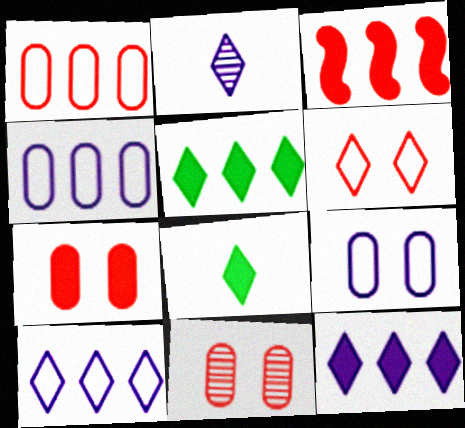[[2, 5, 6]]